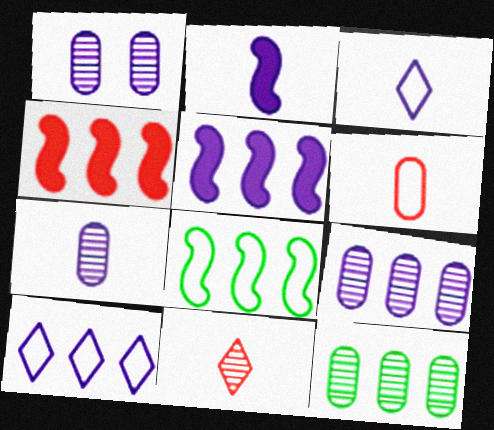[[1, 2, 10], 
[1, 3, 5], 
[1, 7, 9], 
[2, 3, 7], 
[4, 10, 12], 
[5, 9, 10]]